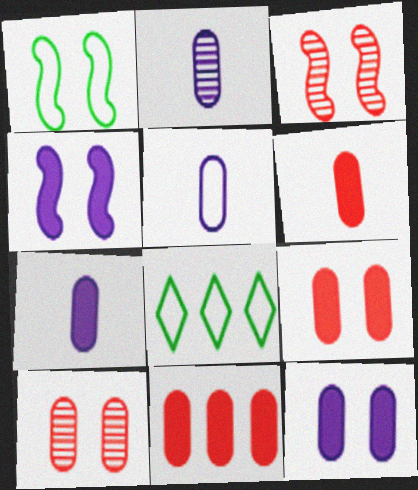[[1, 3, 4], 
[2, 5, 7], 
[3, 7, 8], 
[6, 9, 11]]